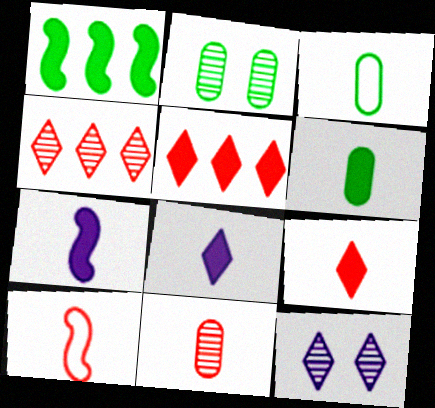[[6, 7, 9], 
[9, 10, 11]]